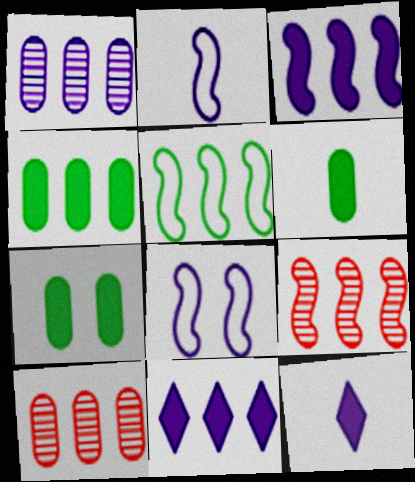[[1, 8, 12], 
[3, 5, 9], 
[4, 6, 7], 
[5, 10, 11]]